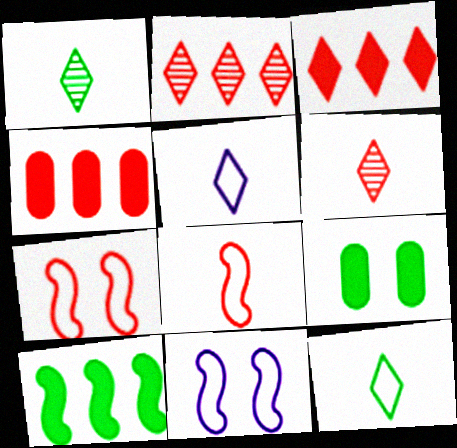[[1, 4, 11], 
[4, 6, 7]]